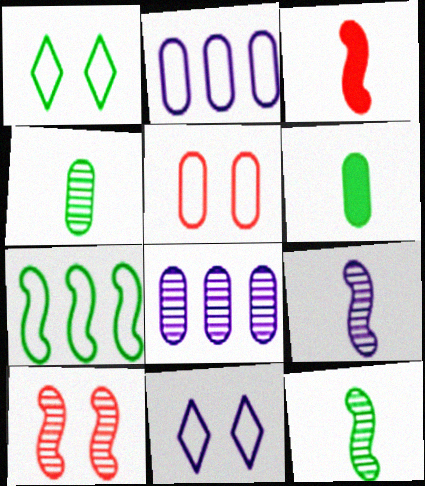[[1, 3, 8], 
[5, 6, 8]]